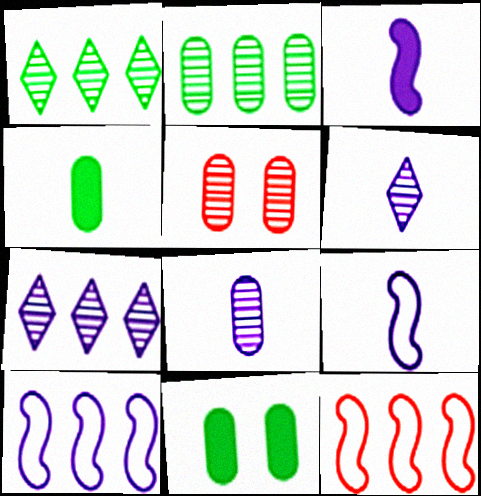[[2, 5, 8], 
[6, 11, 12]]